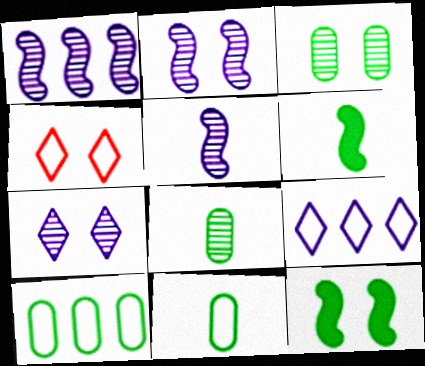[[1, 2, 5]]